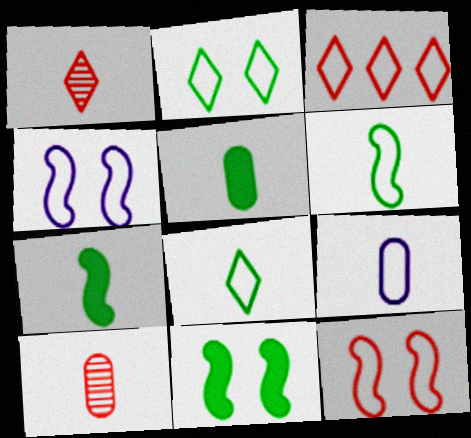[[1, 7, 9], 
[5, 9, 10]]